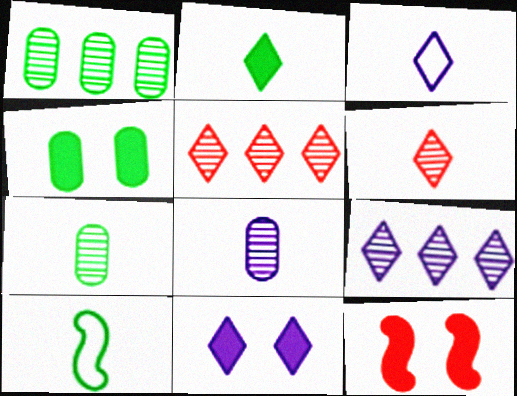[[1, 3, 12], 
[2, 3, 6], 
[2, 7, 10], 
[3, 9, 11], 
[4, 11, 12]]